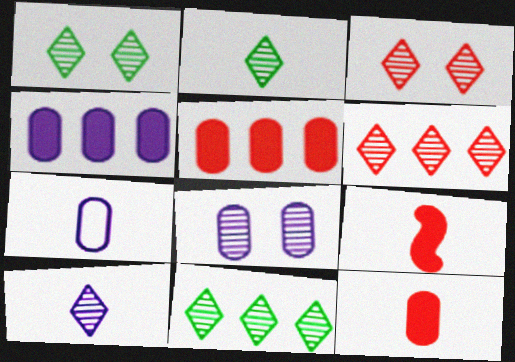[[1, 2, 11], 
[1, 6, 10], 
[2, 7, 9], 
[3, 10, 11], 
[4, 7, 8]]